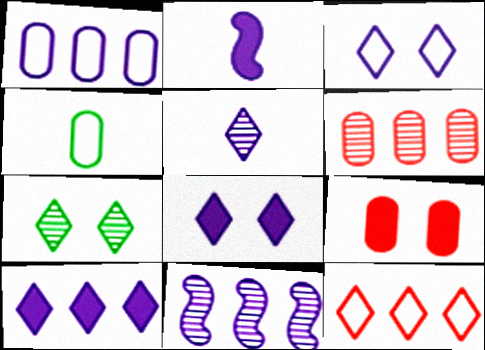[[1, 10, 11], 
[3, 5, 10]]